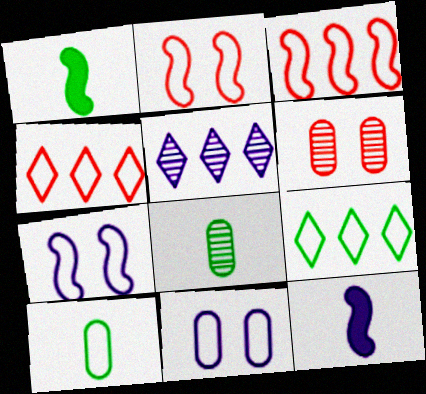[[4, 7, 10], 
[5, 11, 12], 
[6, 9, 12]]